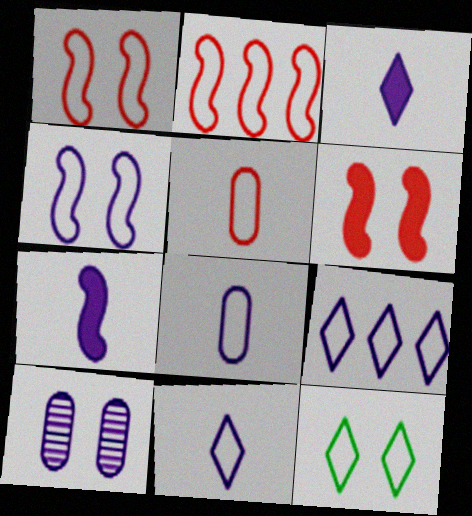[[2, 8, 12], 
[4, 8, 9], 
[6, 10, 12], 
[7, 9, 10]]